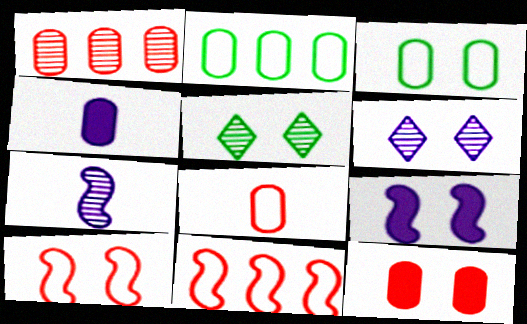[[1, 3, 4], 
[1, 5, 7], 
[1, 8, 12], 
[4, 5, 11]]